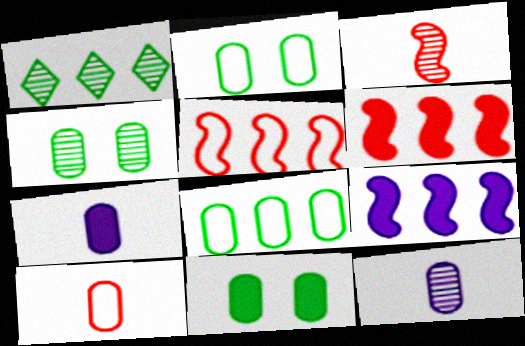[[2, 4, 11]]